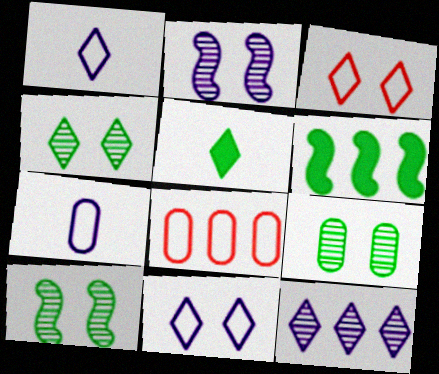[[2, 5, 8], 
[3, 5, 12], 
[4, 9, 10], 
[6, 8, 12]]